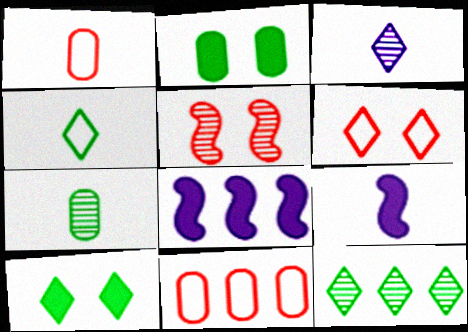[[4, 10, 12], 
[6, 7, 8], 
[8, 11, 12]]